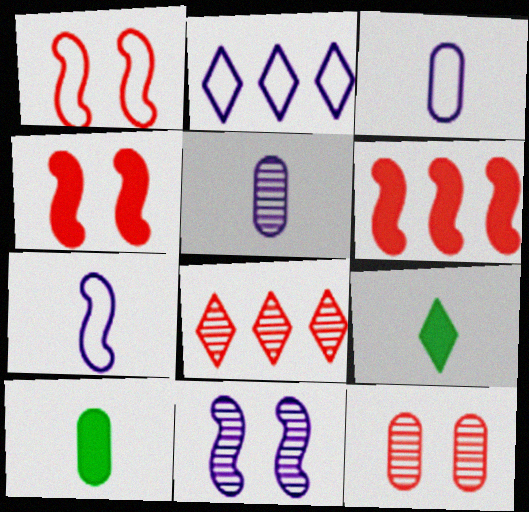[]